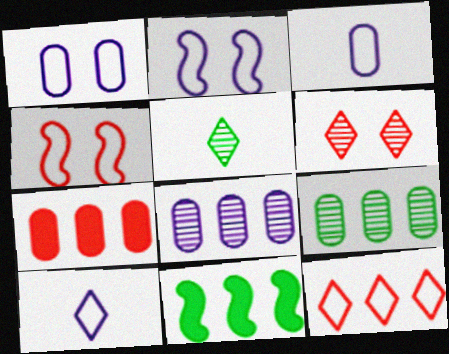[[2, 5, 7], 
[3, 6, 11], 
[8, 11, 12]]